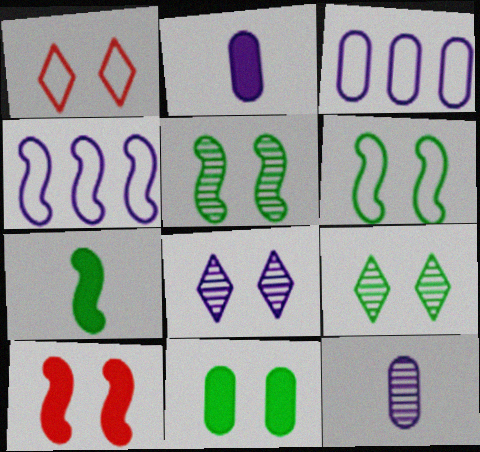[[2, 4, 8], 
[6, 9, 11]]